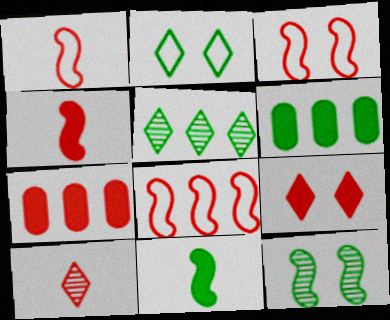[[1, 3, 8], 
[3, 7, 10], 
[4, 7, 9]]